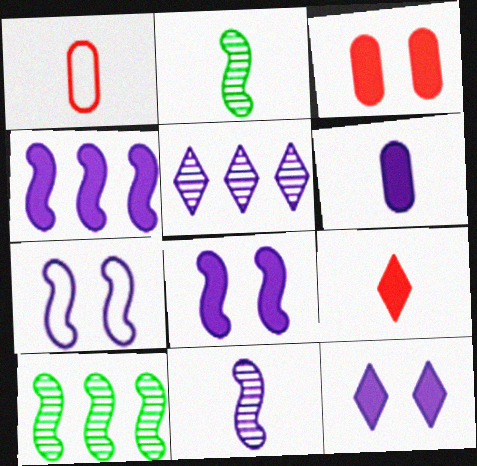[[1, 10, 12], 
[4, 6, 12], 
[4, 7, 11], 
[5, 6, 7]]